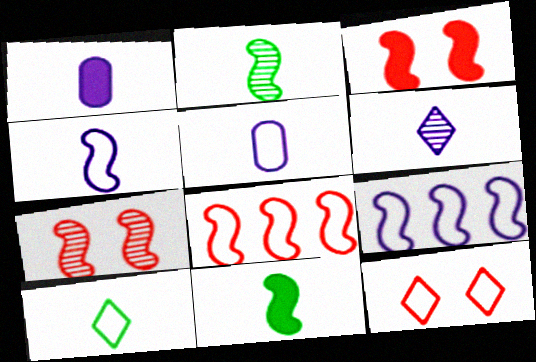[[1, 4, 6], 
[2, 3, 9], 
[7, 9, 11]]